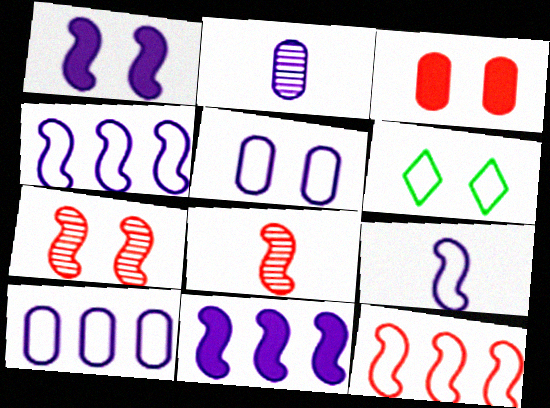[]